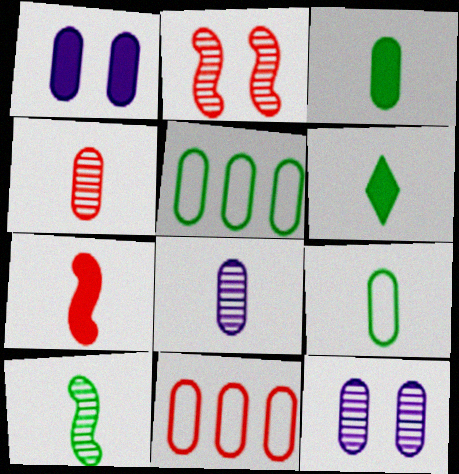[[1, 4, 5], 
[3, 11, 12], 
[6, 9, 10]]